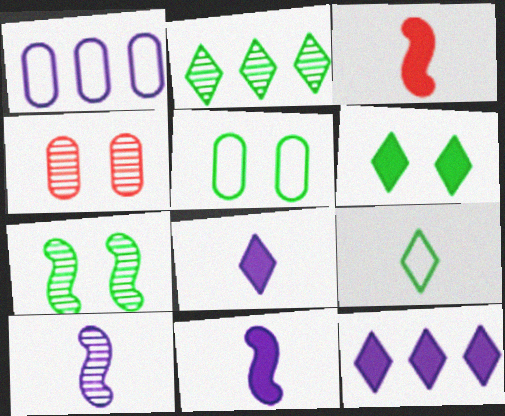[[2, 4, 10], 
[2, 6, 9], 
[5, 6, 7]]